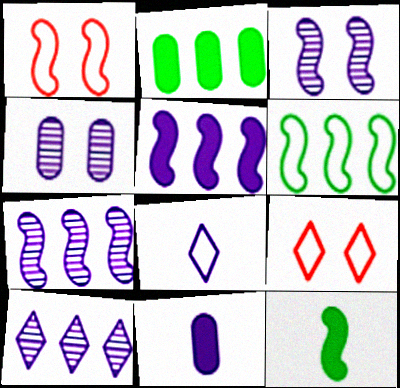[[1, 7, 12], 
[4, 5, 8]]